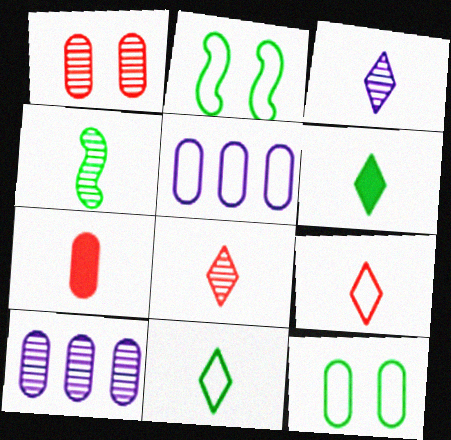[[2, 5, 9], 
[3, 6, 9], 
[7, 10, 12]]